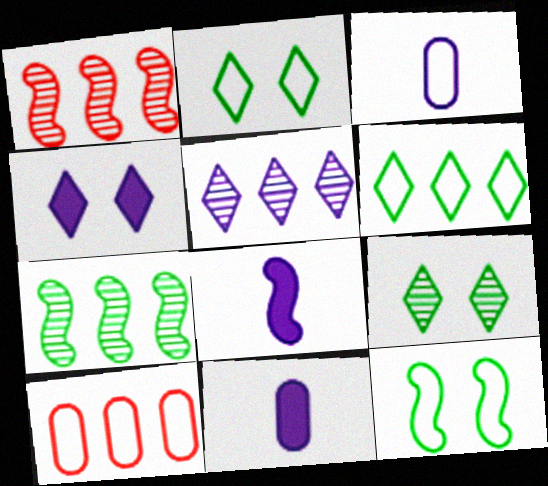[[1, 2, 11], 
[1, 8, 12], 
[8, 9, 10]]